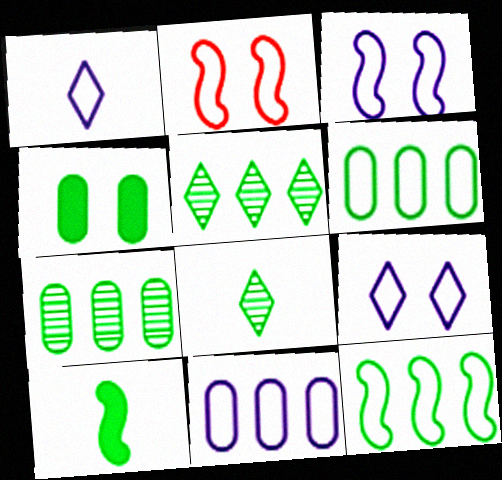[[1, 2, 6], 
[1, 3, 11], 
[4, 8, 12]]